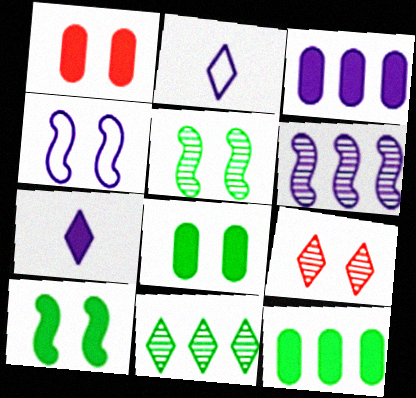[[4, 8, 9]]